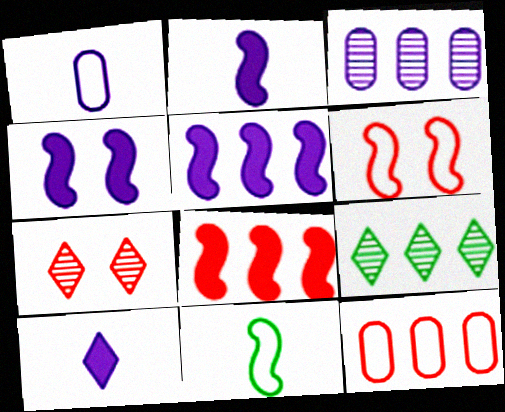[[2, 4, 5], 
[5, 9, 12]]